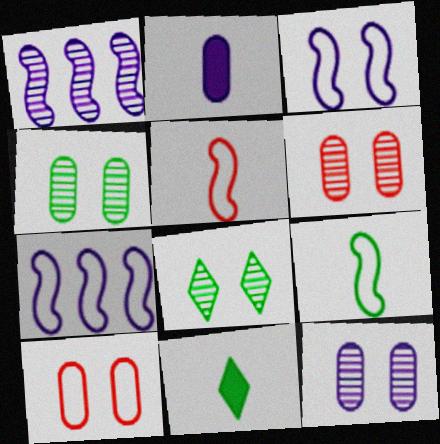[[1, 10, 11], 
[4, 6, 12], 
[6, 7, 11]]